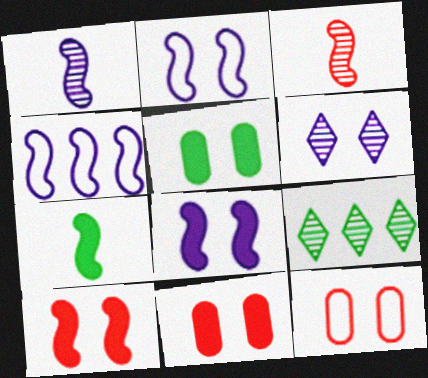[[1, 4, 8]]